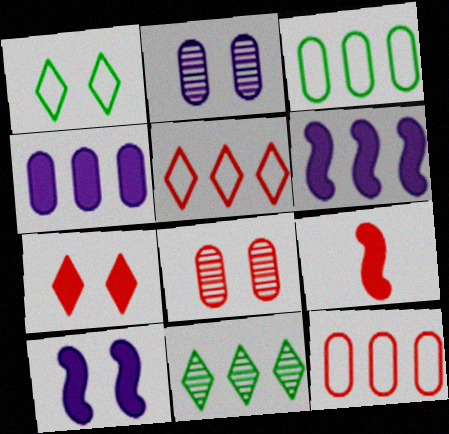[[1, 8, 10], 
[5, 8, 9], 
[6, 11, 12]]